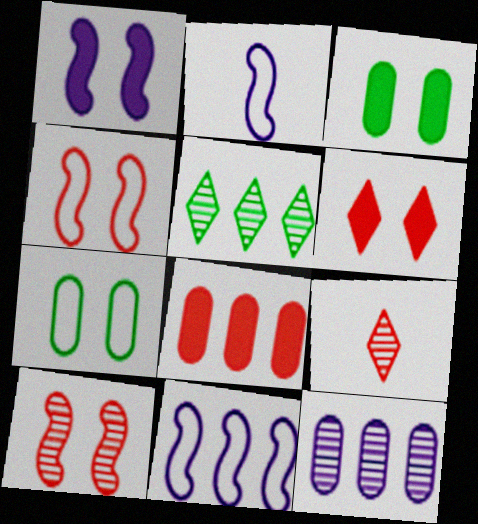[[1, 3, 6], 
[3, 9, 11], 
[4, 8, 9], 
[5, 8, 11]]